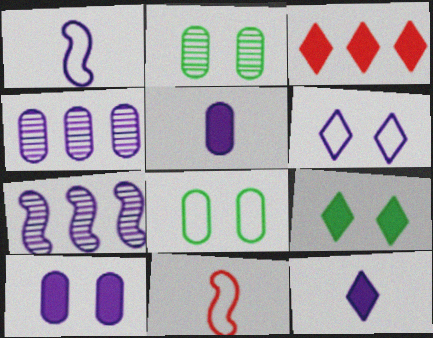[[1, 2, 3], 
[3, 9, 12], 
[4, 9, 11], 
[5, 6, 7]]